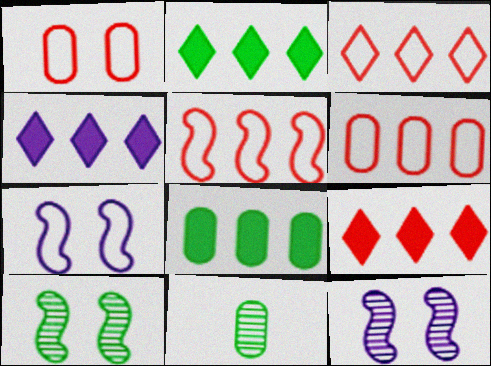[[2, 4, 9], 
[3, 5, 6], 
[7, 9, 11]]